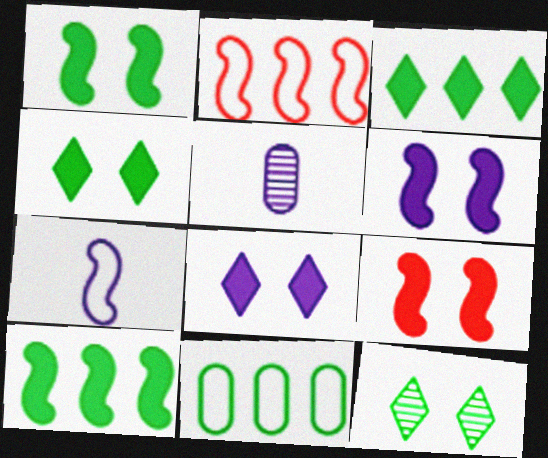[[1, 6, 9], 
[2, 4, 5]]